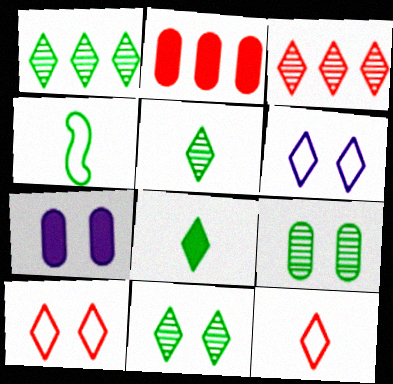[[1, 5, 11], 
[3, 4, 7], 
[3, 6, 8]]